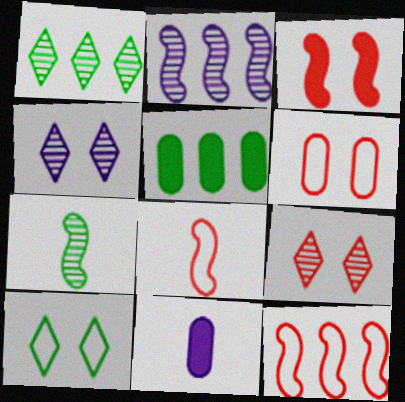[[3, 6, 9], 
[4, 5, 8], 
[5, 7, 10]]